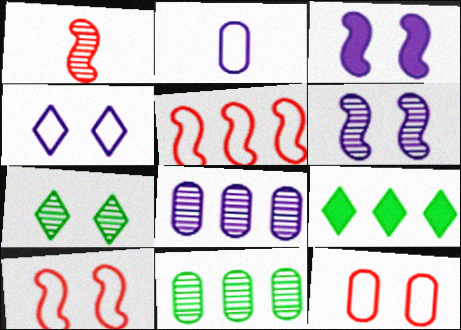[[1, 7, 8], 
[3, 7, 12], 
[5, 8, 9]]